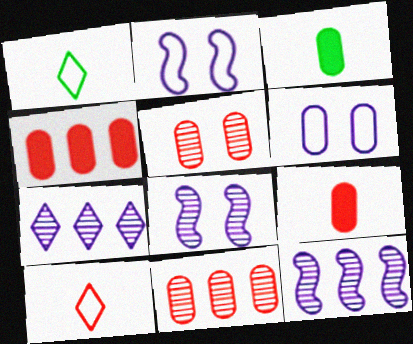[[1, 4, 8], 
[3, 6, 11]]